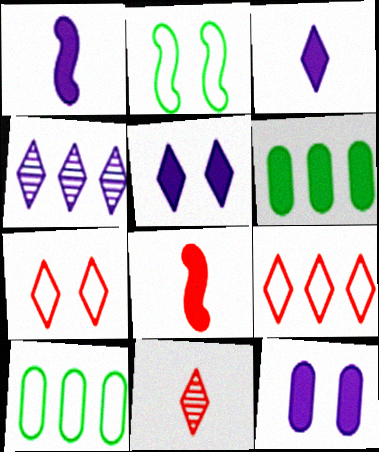[[5, 6, 8]]